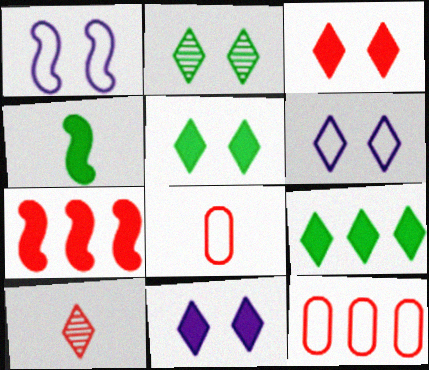[[2, 3, 6], 
[3, 5, 11], 
[6, 9, 10]]